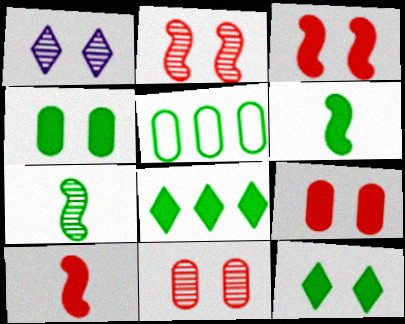[[1, 5, 10], 
[4, 6, 8], 
[5, 7, 12]]